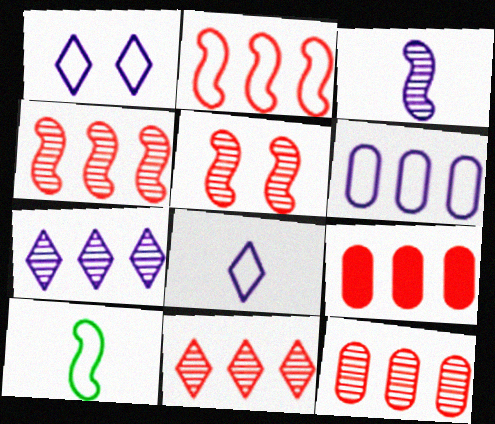[[2, 9, 11], 
[4, 11, 12]]